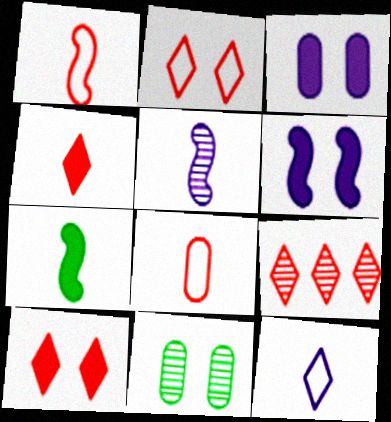[[1, 5, 7], 
[2, 4, 9], 
[2, 6, 11], 
[5, 9, 11]]